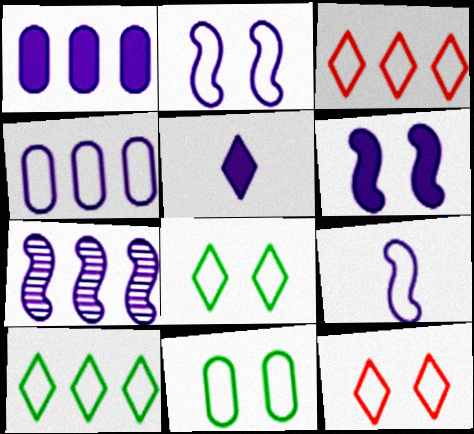[[1, 5, 6], 
[2, 11, 12], 
[3, 9, 11], 
[6, 7, 9]]